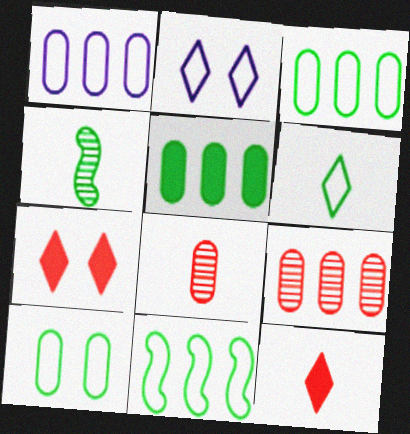[[1, 4, 7], 
[1, 5, 9], 
[6, 10, 11]]